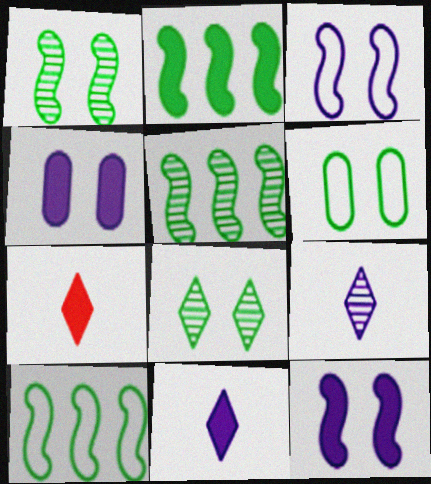[[2, 4, 7], 
[2, 5, 10]]